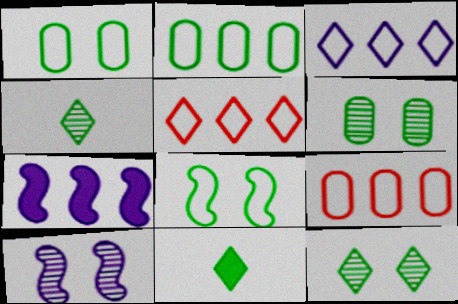[[9, 10, 11]]